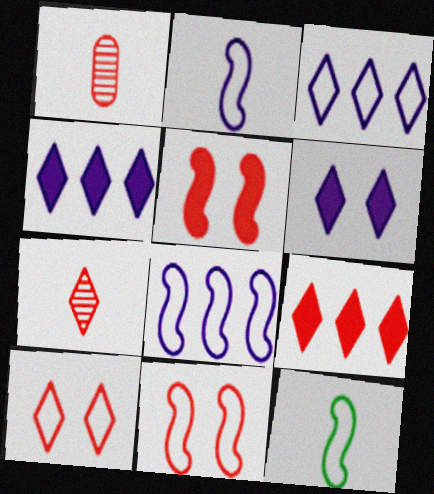[[1, 9, 11], 
[7, 9, 10], 
[8, 11, 12]]